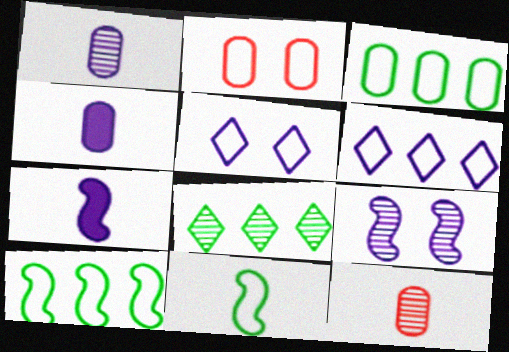[[2, 6, 11], 
[2, 7, 8], 
[4, 6, 9], 
[8, 9, 12]]